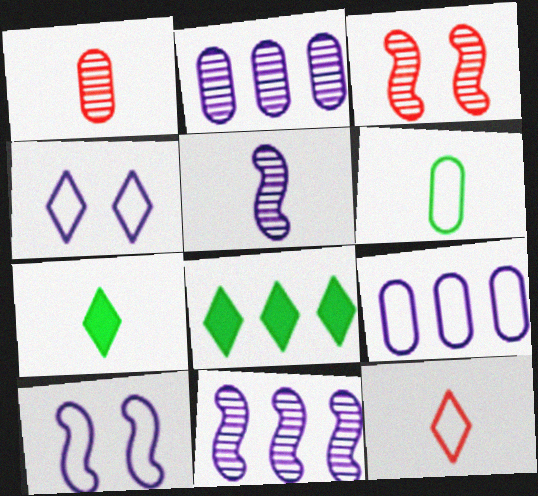[[1, 8, 10], 
[3, 7, 9]]